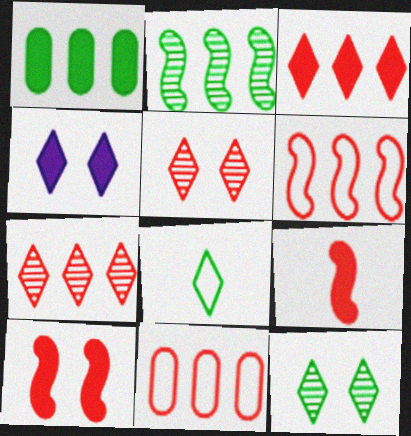[[1, 4, 9], 
[4, 7, 8], 
[5, 9, 11]]